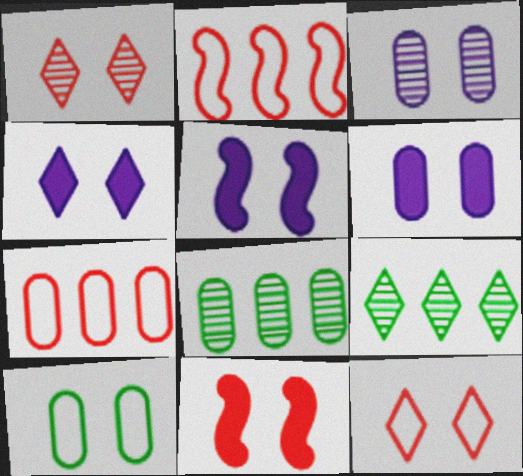[[1, 5, 10], 
[4, 5, 6]]